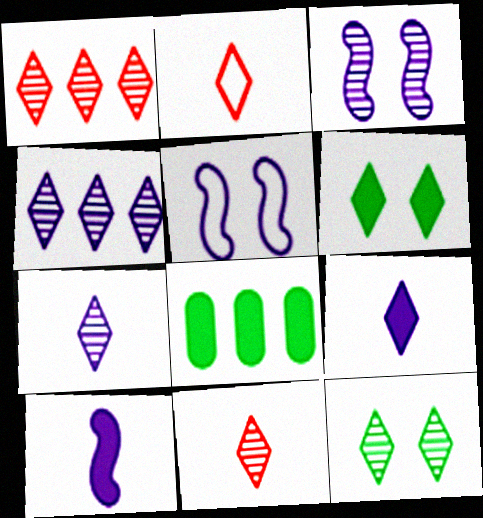[[1, 7, 12], 
[2, 3, 8], 
[2, 4, 6], 
[4, 11, 12], 
[5, 8, 11]]